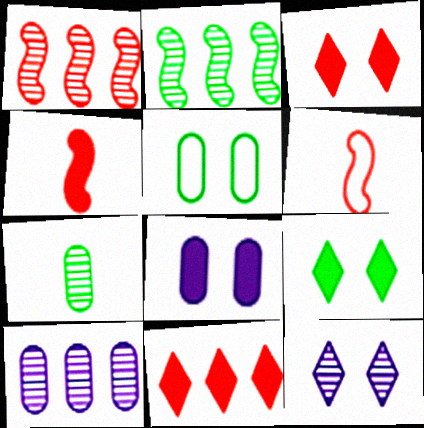[[1, 7, 12], 
[6, 9, 10]]